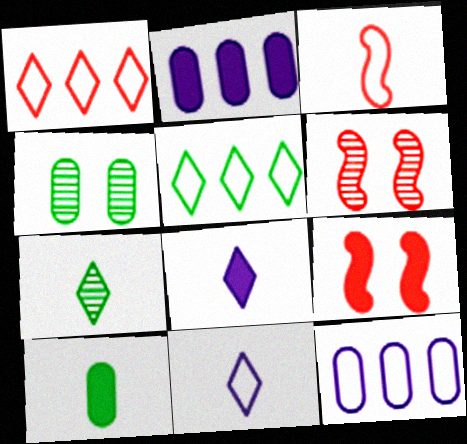[[7, 9, 12]]